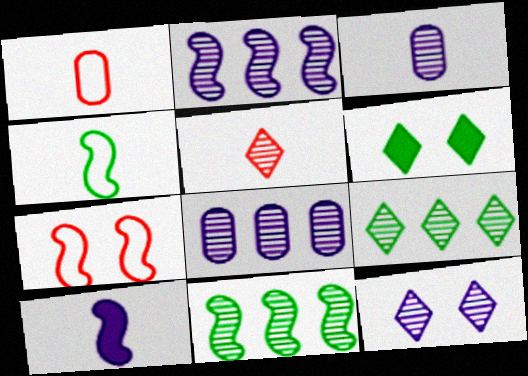[[1, 2, 6], 
[2, 3, 12], 
[5, 9, 12], 
[7, 10, 11]]